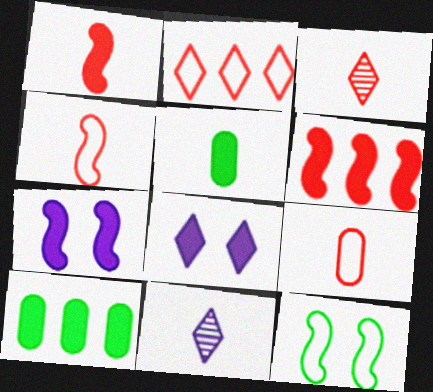[[1, 3, 9], 
[1, 8, 10], 
[4, 5, 11], 
[5, 6, 8]]